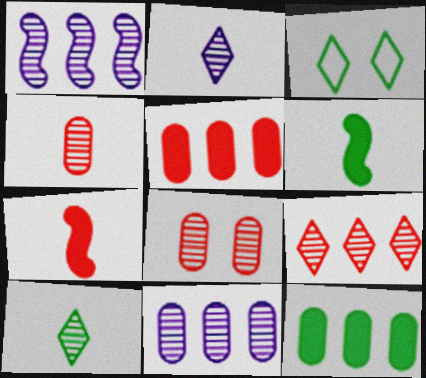[[1, 8, 10], 
[3, 7, 11]]